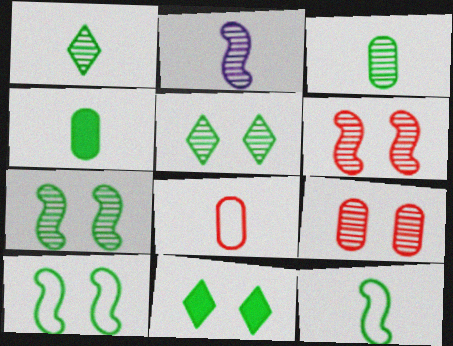[[1, 4, 12]]